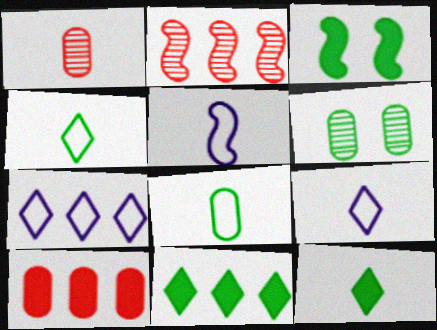[[1, 3, 7], 
[1, 5, 12], 
[2, 3, 5]]